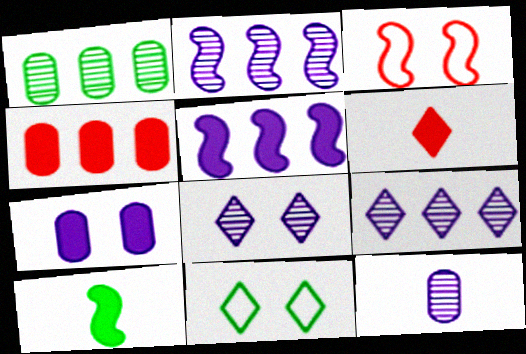[[1, 10, 11], 
[2, 3, 10], 
[2, 8, 12], 
[6, 9, 11]]